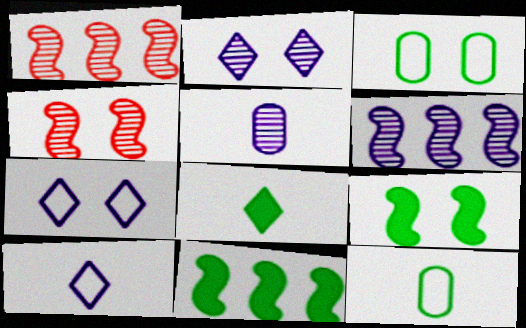[[2, 5, 6]]